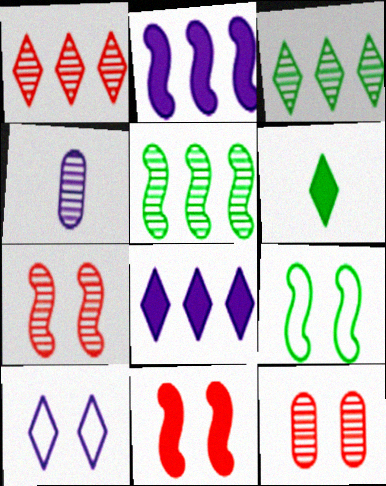[[1, 6, 10], 
[2, 4, 10], 
[3, 4, 7]]